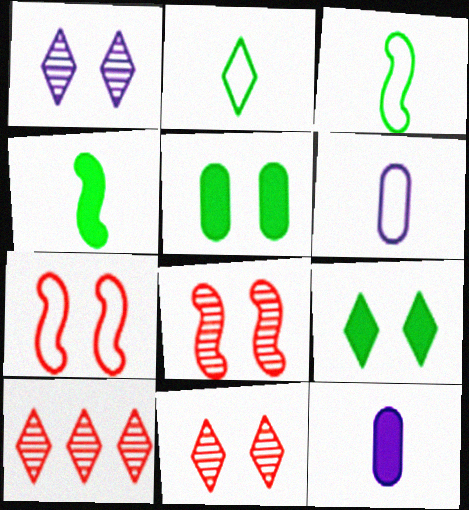[[1, 5, 7]]